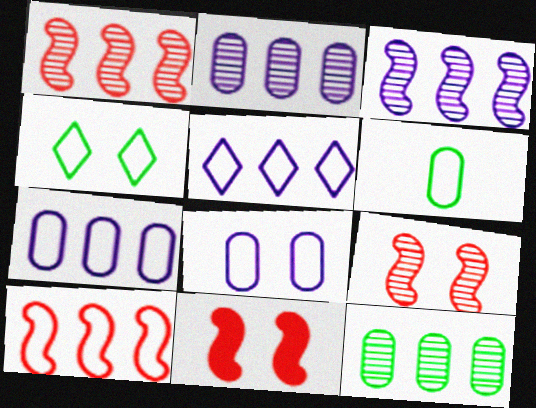[]